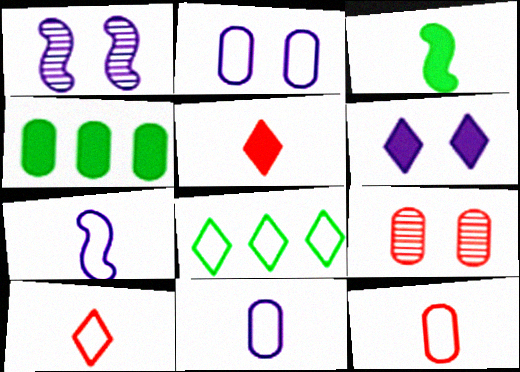[[1, 2, 6], 
[1, 4, 10], 
[4, 9, 11]]